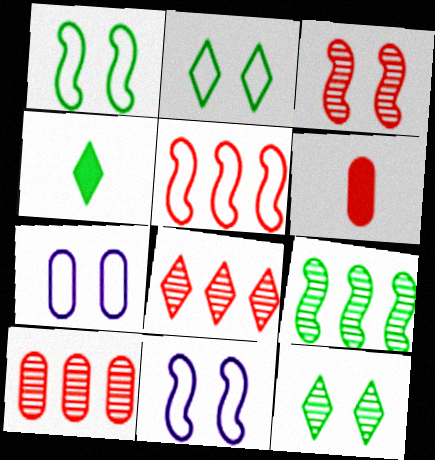[[4, 10, 11]]